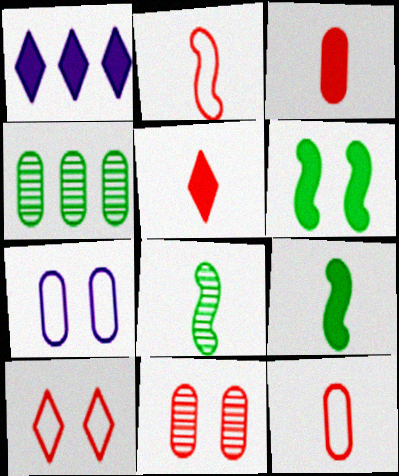[[1, 3, 6], 
[3, 4, 7]]